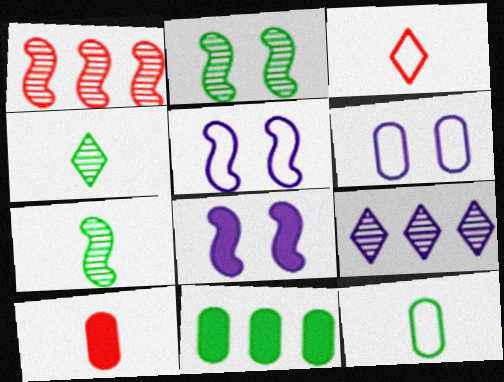[]